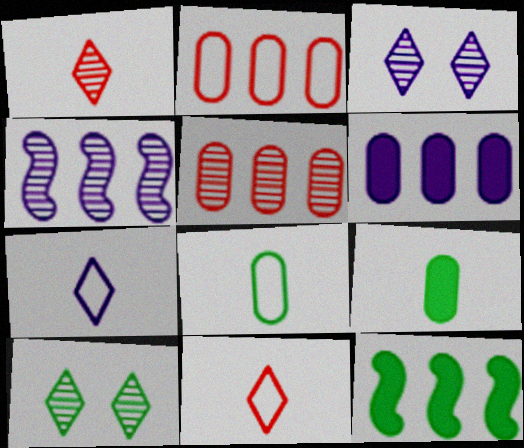[[8, 10, 12]]